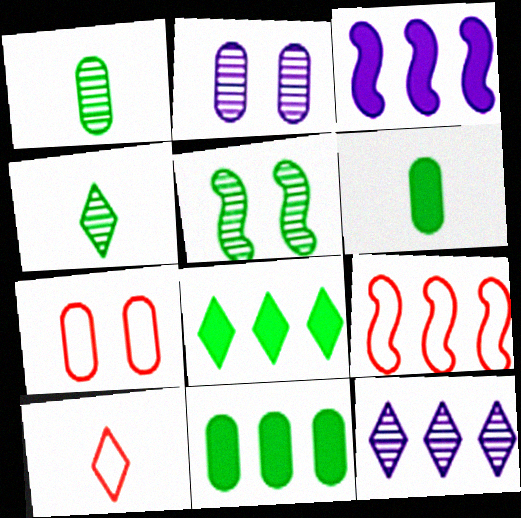[[3, 4, 7], 
[7, 9, 10], 
[9, 11, 12]]